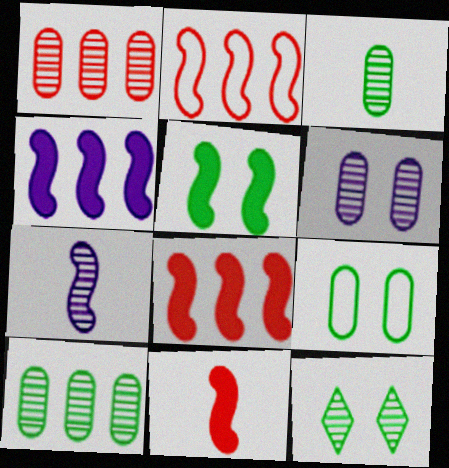[[1, 3, 6], 
[1, 7, 12], 
[2, 5, 7], 
[4, 5, 11], 
[5, 9, 12]]